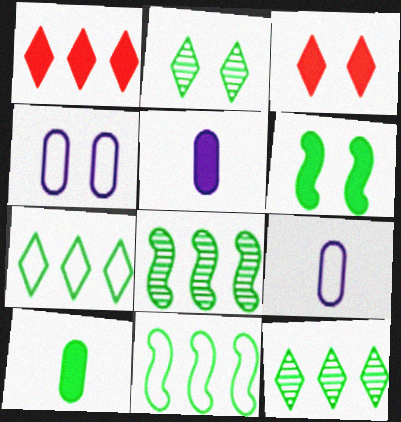[[1, 5, 6], 
[2, 10, 11], 
[3, 8, 9]]